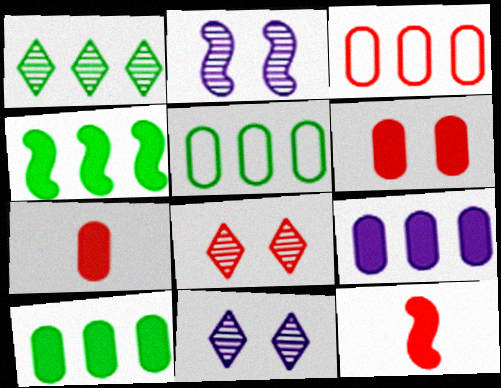[[1, 4, 5], 
[3, 8, 12], 
[5, 11, 12]]